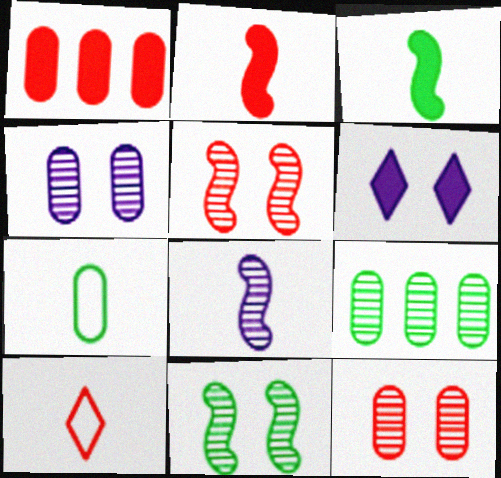[[1, 3, 6], 
[1, 4, 7], 
[1, 5, 10]]